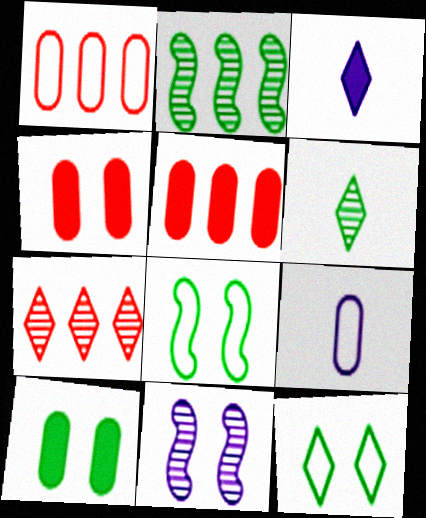[[3, 7, 12], 
[4, 11, 12]]